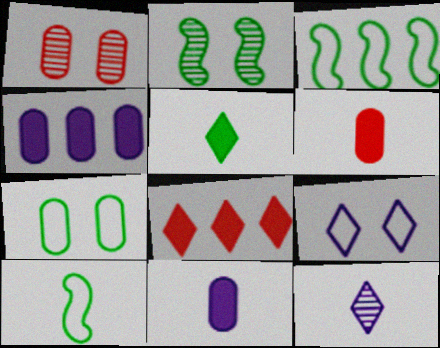[[6, 10, 12]]